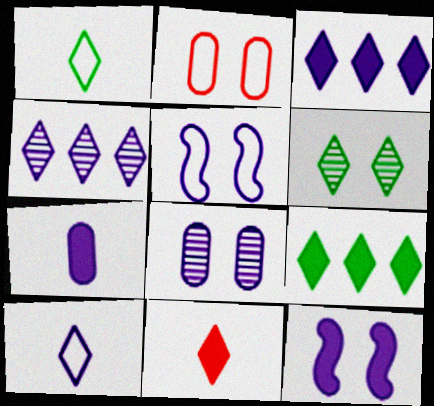[[1, 6, 9], 
[2, 6, 12], 
[3, 7, 12], 
[4, 5, 7]]